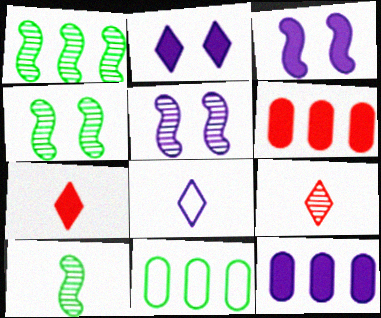[[1, 4, 10], 
[3, 9, 11], 
[4, 6, 8], 
[5, 7, 11], 
[5, 8, 12]]